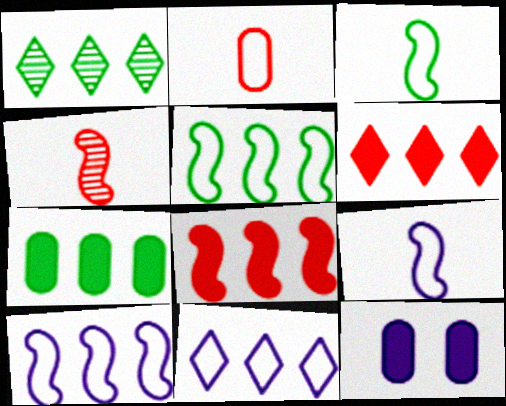[[1, 5, 7], 
[1, 6, 11]]